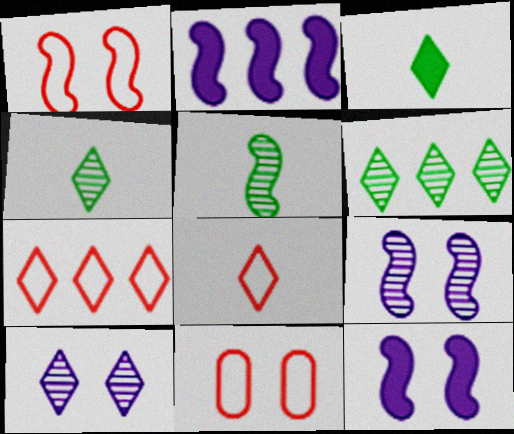[[1, 2, 5], 
[2, 4, 11], 
[3, 7, 10]]